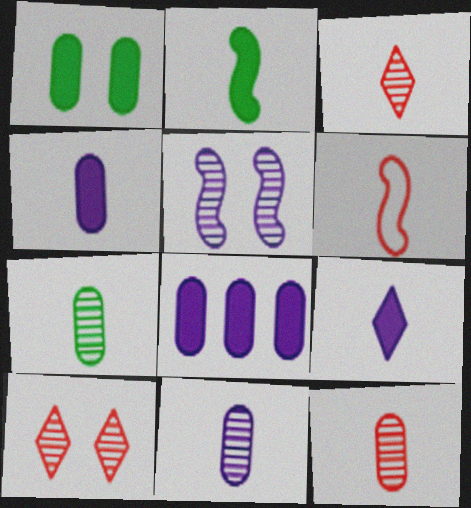[[6, 7, 9], 
[7, 11, 12]]